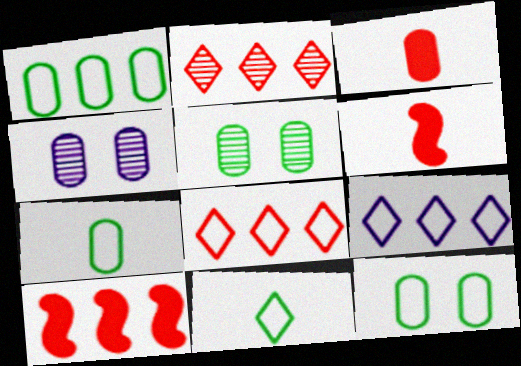[[1, 3, 4], 
[1, 7, 12], 
[4, 10, 11], 
[5, 6, 9]]